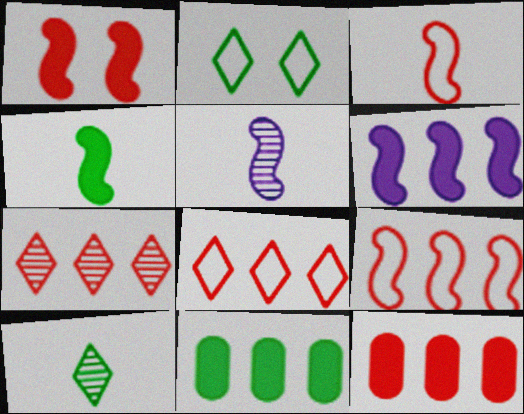[[1, 4, 6], 
[2, 5, 12], 
[3, 4, 5], 
[7, 9, 12]]